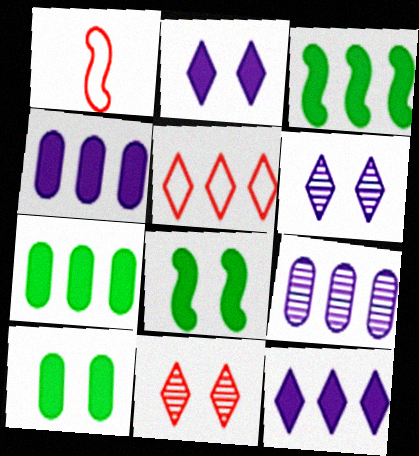[[1, 6, 7], 
[3, 5, 9]]